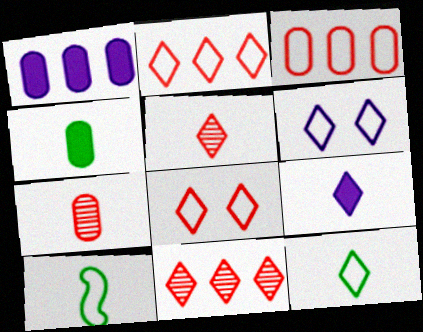[[2, 6, 12], 
[3, 6, 10], 
[5, 9, 12], 
[7, 9, 10]]